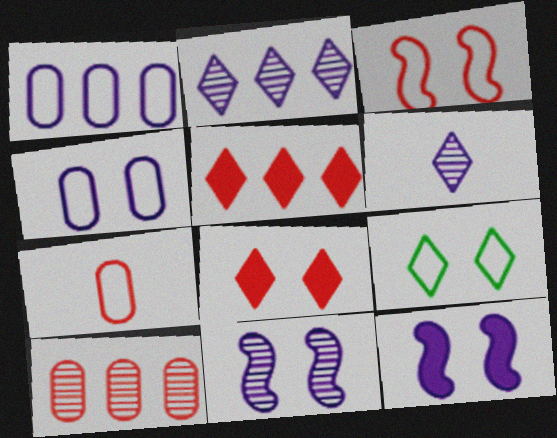[[1, 6, 12], 
[3, 4, 9], 
[5, 6, 9]]